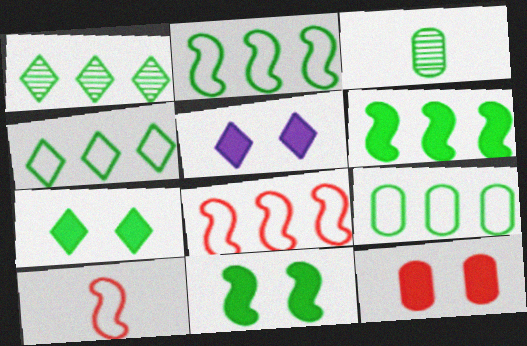[[1, 6, 9], 
[2, 3, 7], 
[2, 4, 9], 
[3, 4, 11], 
[3, 5, 8], 
[5, 11, 12]]